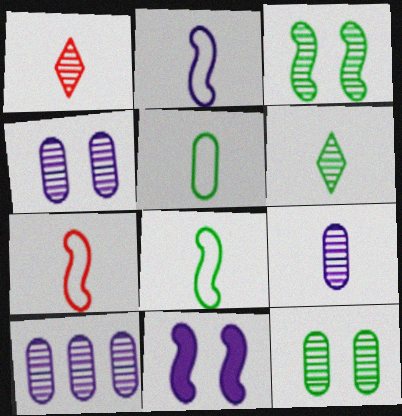[[1, 3, 10], 
[2, 7, 8], 
[4, 9, 10]]